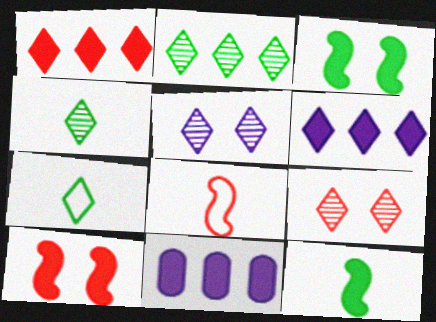[[1, 5, 7], 
[6, 7, 9]]